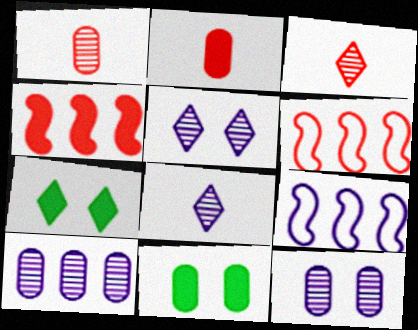[[1, 7, 9], 
[3, 9, 11], 
[6, 8, 11]]